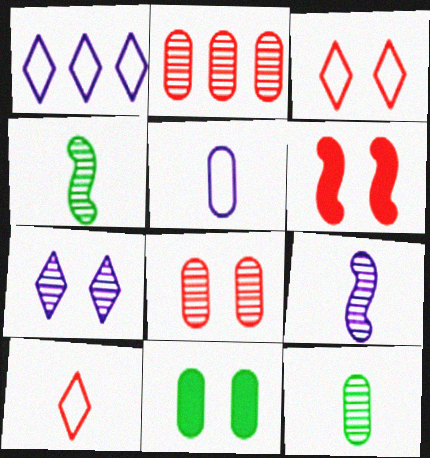[[1, 6, 12], 
[2, 4, 7], 
[2, 5, 11], 
[2, 6, 10], 
[3, 6, 8]]